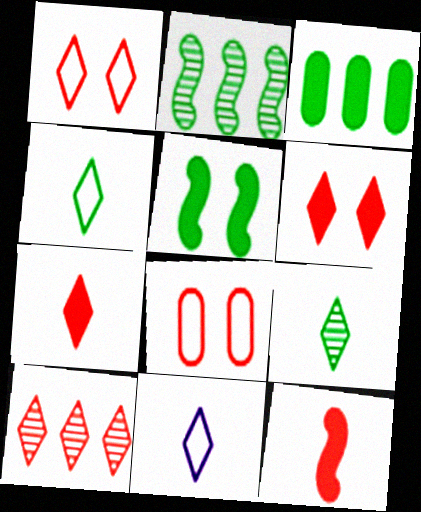[[1, 7, 10], 
[7, 9, 11], 
[8, 10, 12]]